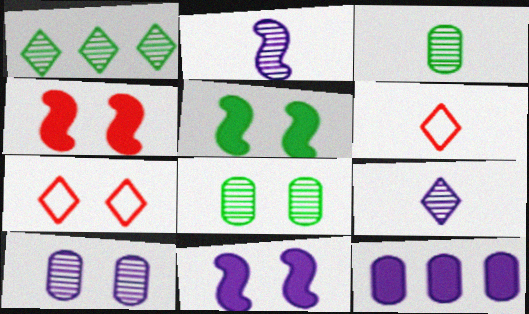[[4, 5, 11], 
[5, 7, 10], 
[7, 8, 11]]